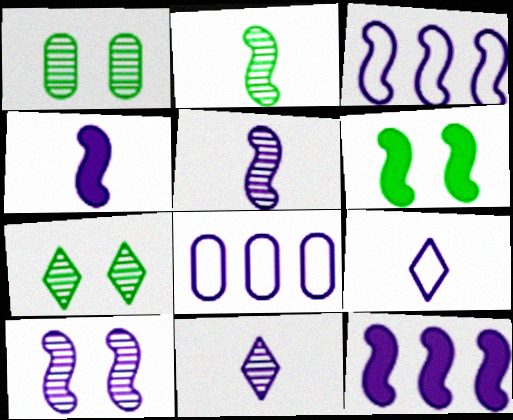[[3, 4, 10]]